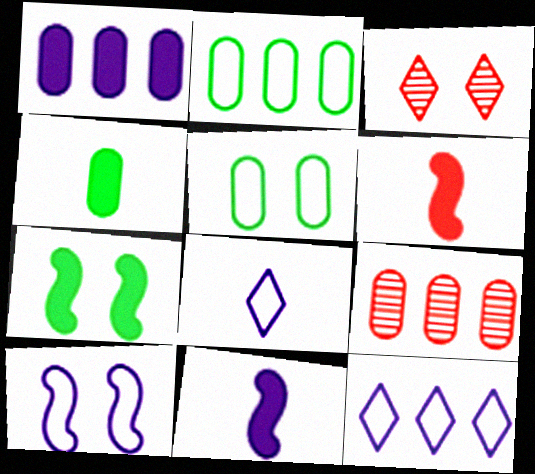[[1, 2, 9], 
[2, 3, 11], 
[7, 8, 9]]